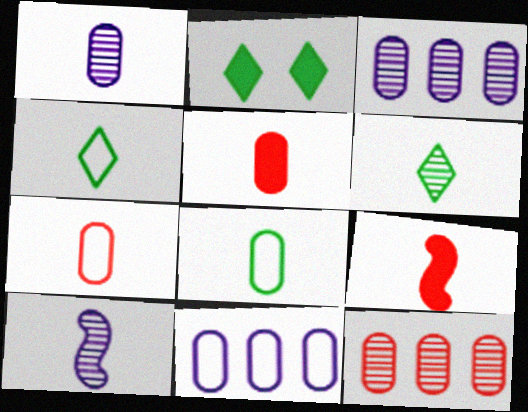[[1, 4, 9], 
[1, 5, 8], 
[4, 5, 10]]